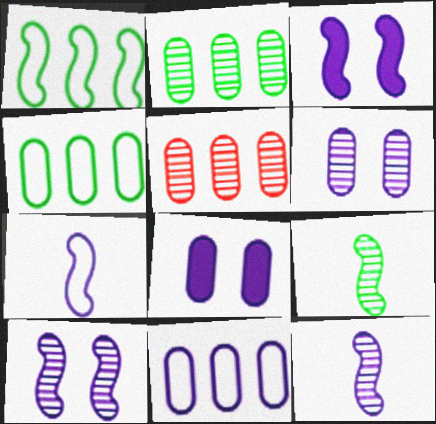[]